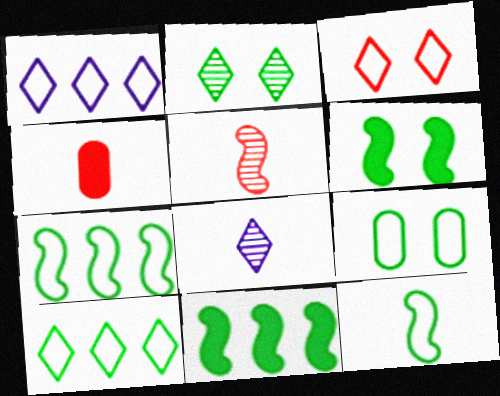[[2, 6, 9], 
[4, 8, 12], 
[9, 10, 12]]